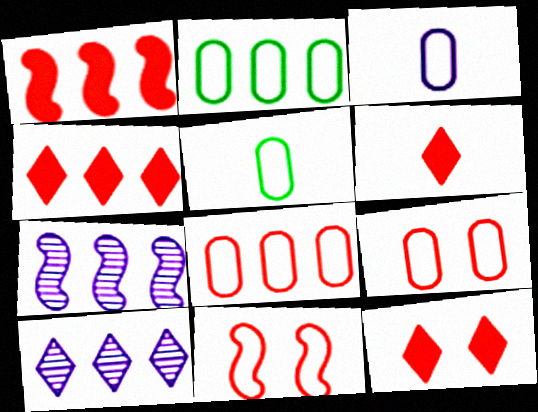[[1, 2, 10], 
[2, 3, 9], 
[2, 4, 7], 
[4, 6, 12], 
[5, 7, 12]]